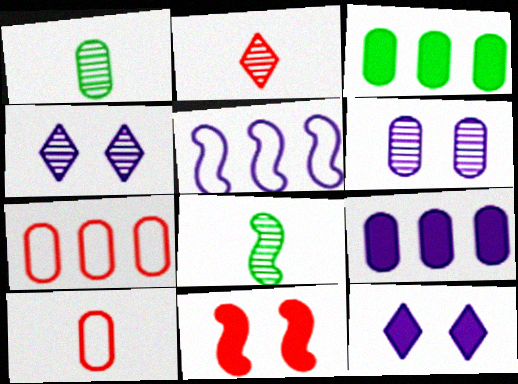[[2, 7, 11], 
[3, 6, 10], 
[5, 8, 11], 
[7, 8, 12]]